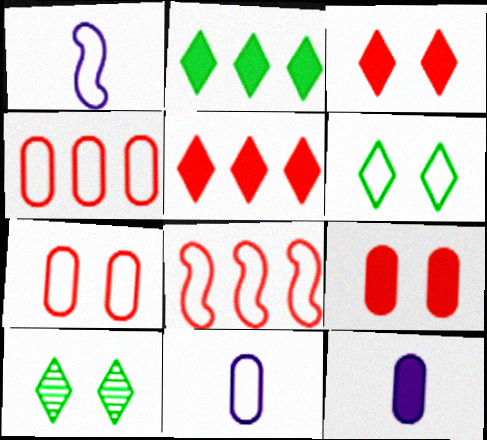[[1, 4, 6], 
[6, 8, 11], 
[8, 10, 12]]